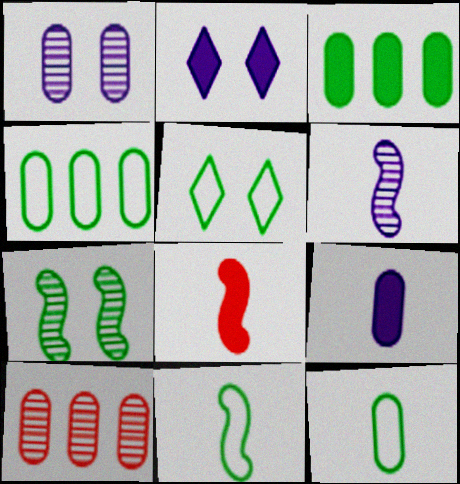[[2, 3, 8], 
[2, 10, 11], 
[4, 5, 11], 
[6, 8, 11]]